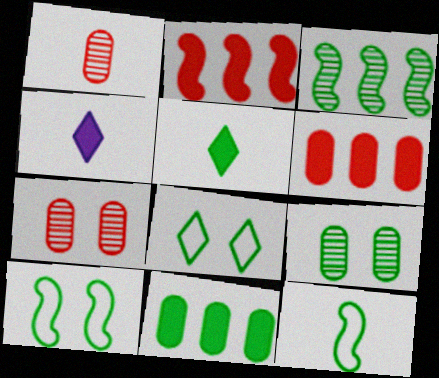[[1, 4, 12]]